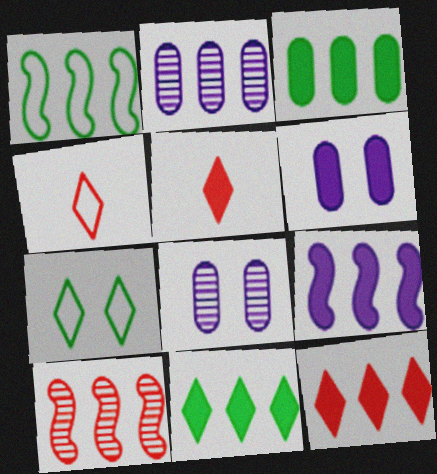[[1, 2, 12], 
[1, 5, 8], 
[1, 9, 10], 
[3, 9, 12]]